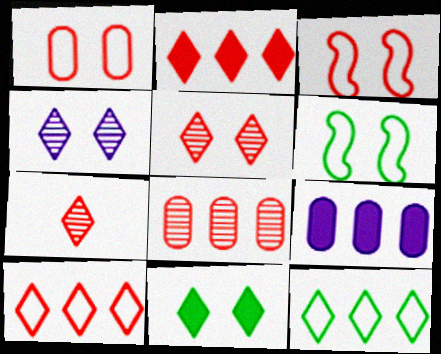[[6, 7, 9]]